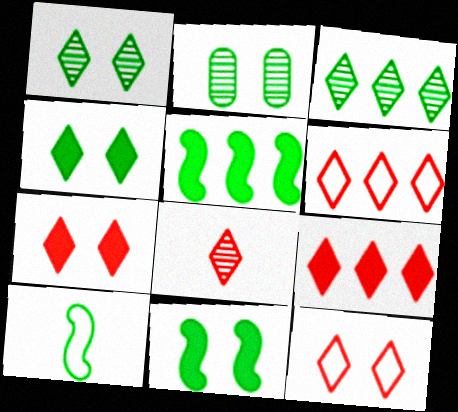[[6, 7, 8], 
[8, 9, 12]]